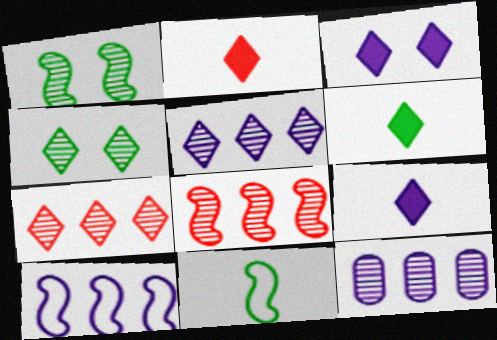[[2, 6, 9]]